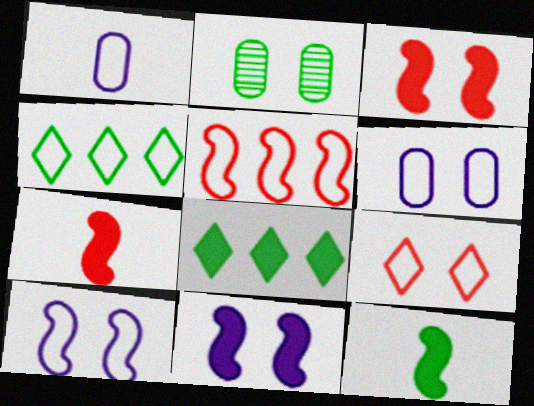[[2, 4, 12], 
[2, 9, 11]]